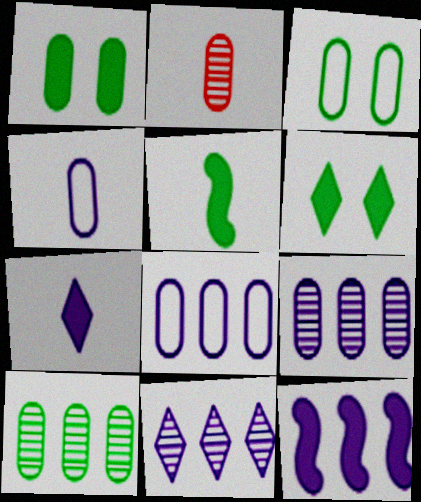[[1, 2, 8], 
[8, 11, 12]]